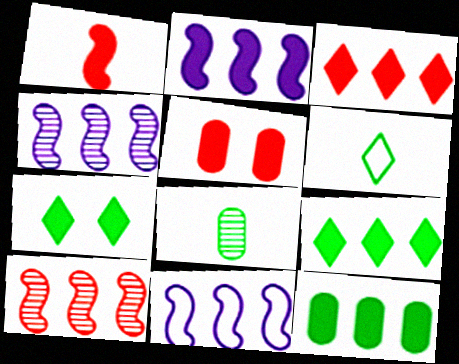[[1, 3, 5], 
[2, 3, 12], 
[2, 4, 11], 
[4, 5, 6]]